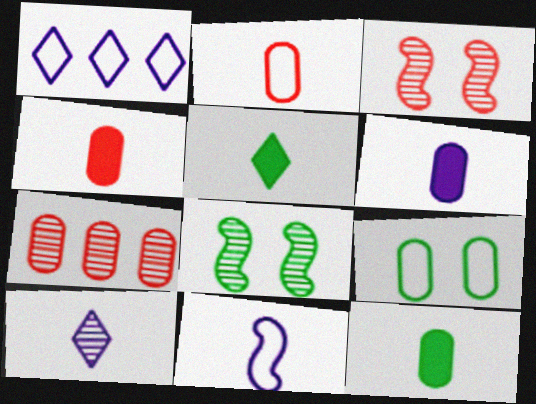[[1, 3, 12], 
[1, 4, 8], 
[4, 6, 12], 
[6, 7, 9], 
[6, 10, 11], 
[7, 8, 10]]